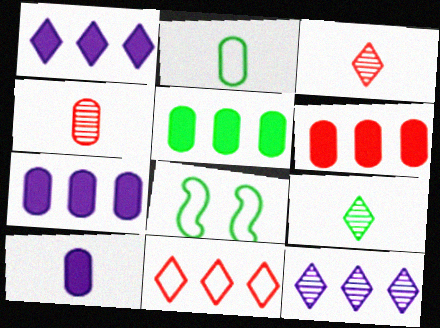[[1, 4, 8], 
[2, 4, 10], 
[3, 7, 8], 
[5, 6, 7], 
[5, 8, 9]]